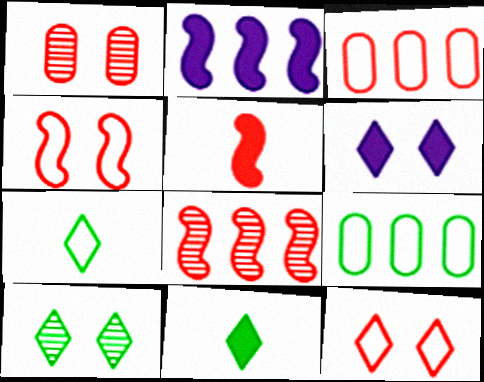[[1, 2, 7], 
[4, 5, 8], 
[6, 10, 12]]